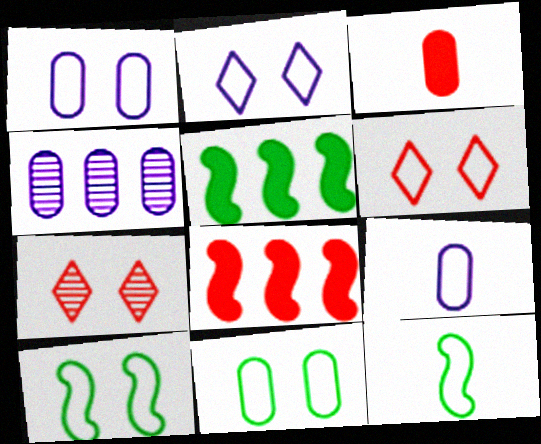[[1, 6, 10], 
[3, 4, 11], 
[5, 7, 9]]